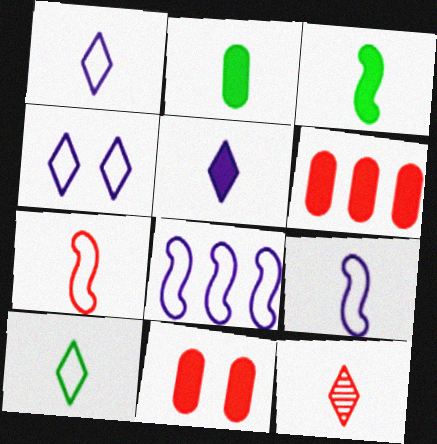[[2, 9, 12], 
[5, 10, 12]]